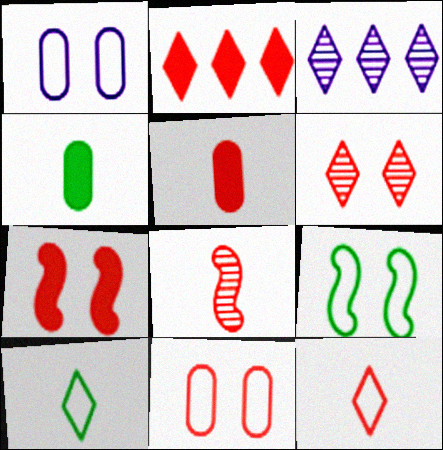[[2, 5, 7], 
[2, 6, 12], 
[2, 8, 11], 
[3, 5, 9], 
[5, 8, 12], 
[6, 7, 11]]